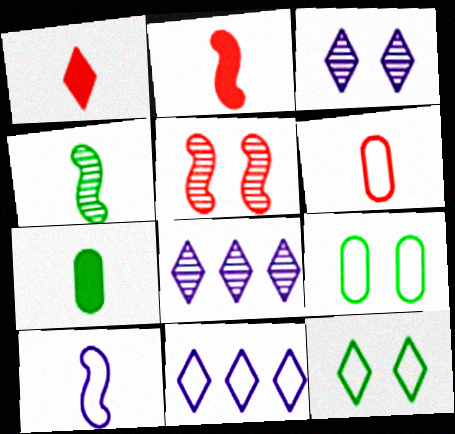[[1, 8, 12], 
[2, 4, 10], 
[2, 8, 9], 
[5, 7, 11]]